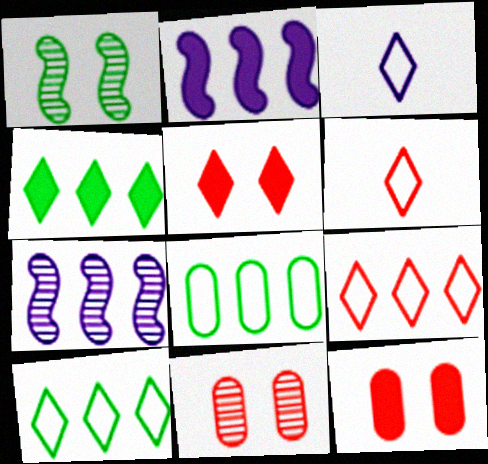[]